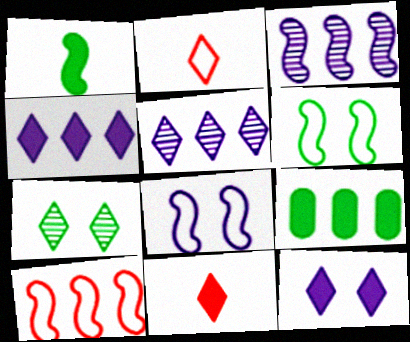[[2, 4, 7], 
[5, 9, 10]]